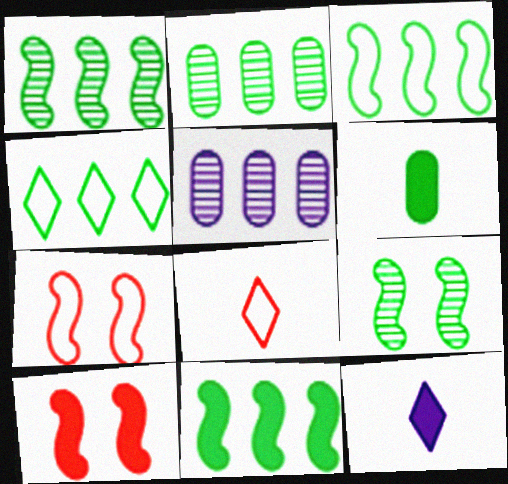[[1, 3, 11], 
[2, 4, 11], 
[2, 7, 12], 
[4, 6, 9]]